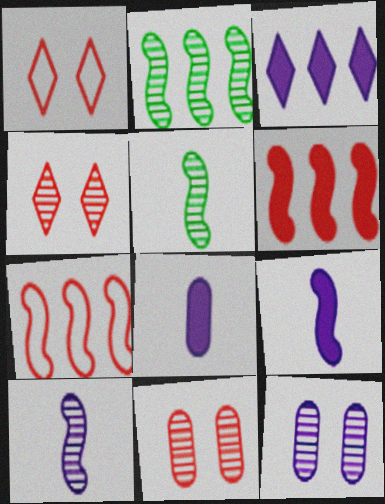[[1, 2, 8]]